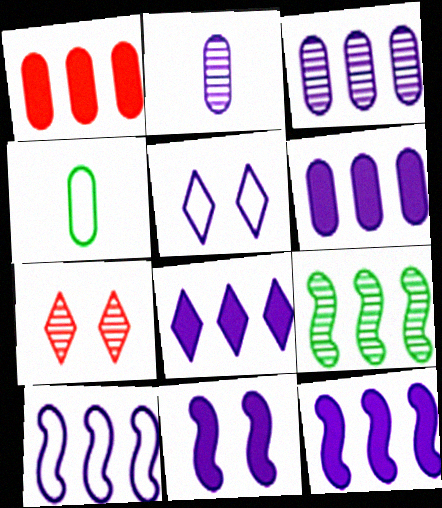[[2, 5, 12], 
[2, 7, 9], 
[3, 8, 10], 
[4, 7, 12], 
[6, 8, 12]]